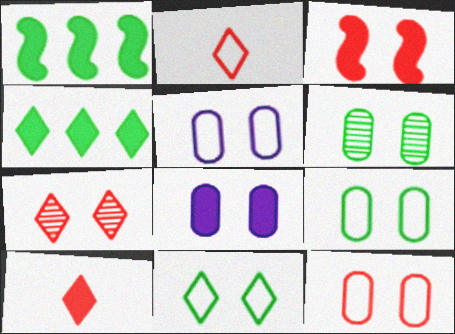[[1, 8, 10], 
[3, 7, 12], 
[5, 9, 12], 
[6, 8, 12]]